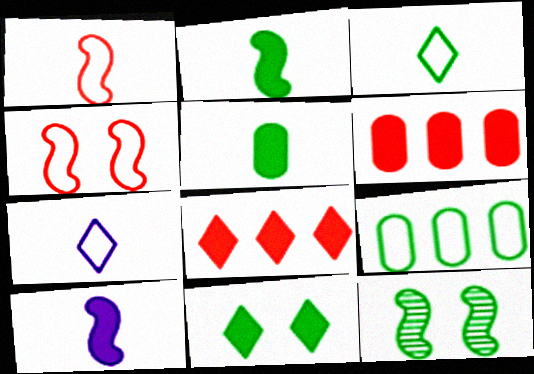[[4, 7, 9], 
[6, 7, 12], 
[6, 10, 11]]